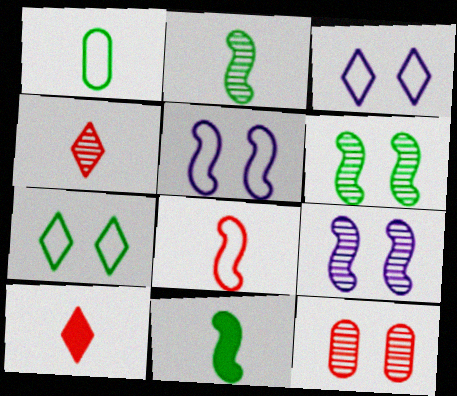[]